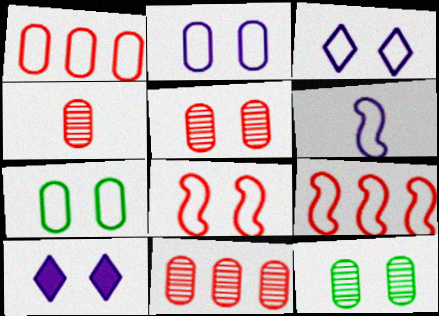[[3, 7, 8], 
[4, 5, 11], 
[8, 10, 12]]